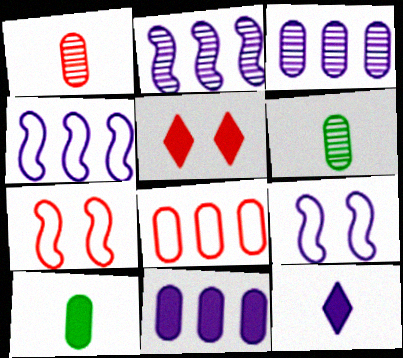[[3, 9, 12], 
[4, 5, 6]]